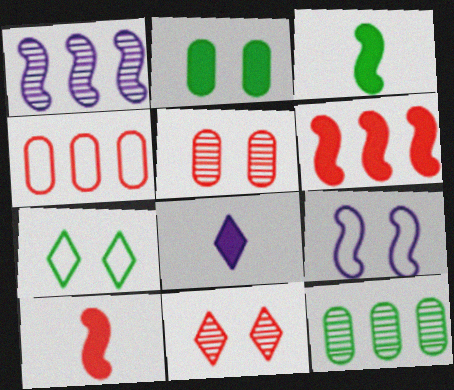[[2, 6, 8], 
[2, 9, 11], 
[3, 7, 12], 
[4, 10, 11]]